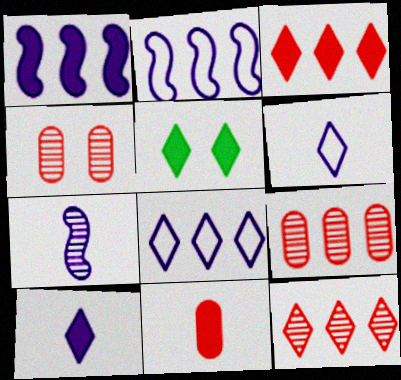[[1, 5, 11], 
[3, 5, 10], 
[5, 6, 12]]